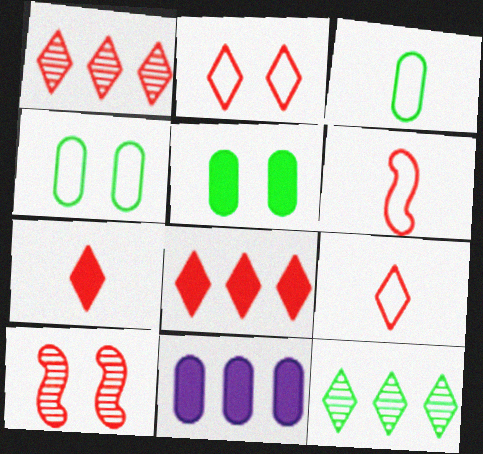[[1, 2, 7]]